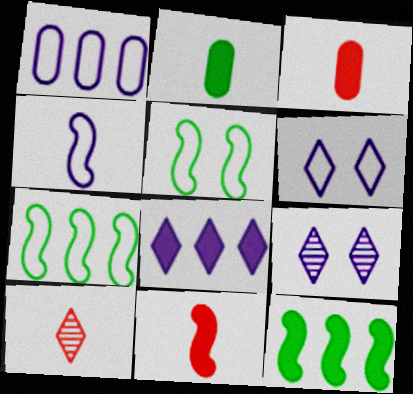[[1, 4, 6], 
[2, 4, 10], 
[3, 7, 9]]